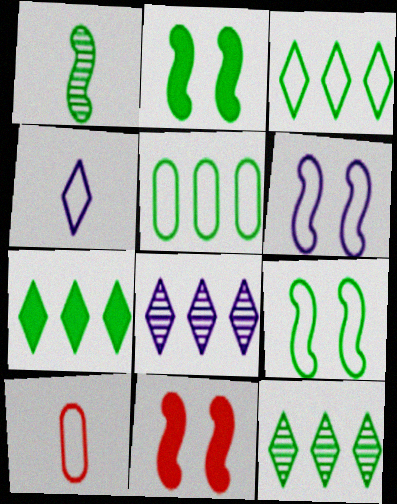[[2, 8, 10], 
[3, 6, 10], 
[3, 7, 12]]